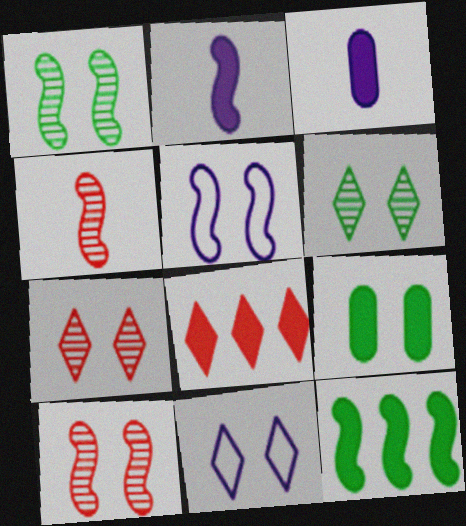[[2, 8, 9], 
[4, 5, 12], 
[5, 7, 9], 
[9, 10, 11]]